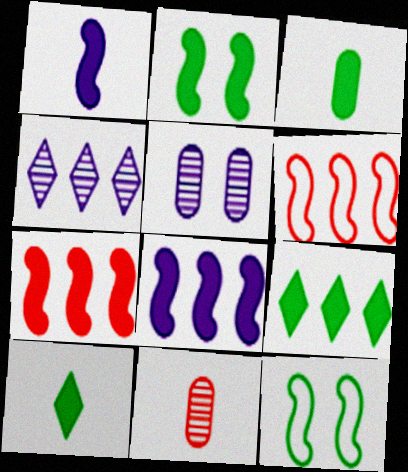[[1, 2, 7], 
[2, 3, 9], 
[5, 6, 10]]